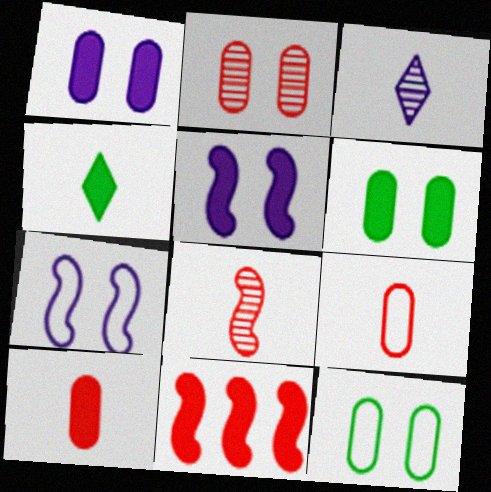[[1, 2, 12], 
[1, 4, 11], 
[3, 11, 12]]